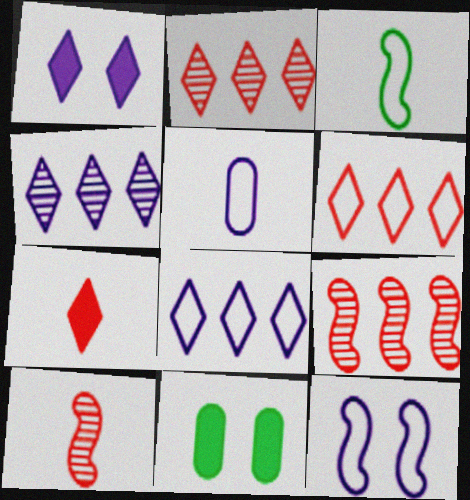[[5, 8, 12], 
[8, 10, 11]]